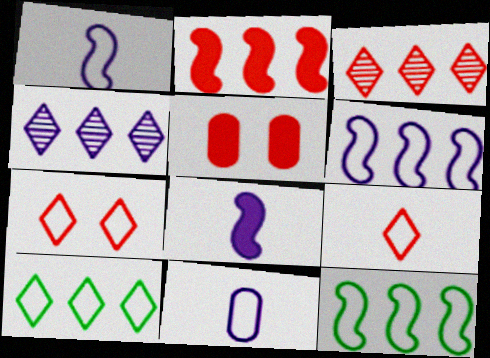[[7, 11, 12]]